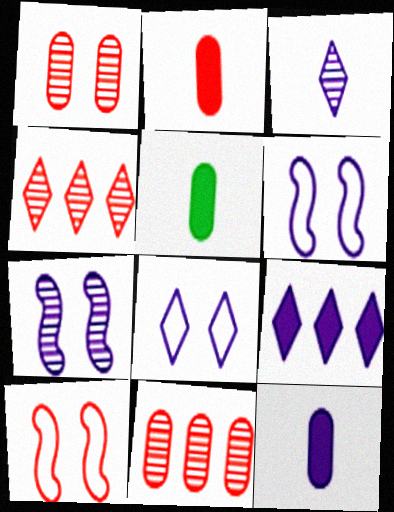[[2, 4, 10], 
[2, 5, 12], 
[3, 8, 9], 
[4, 5, 6]]